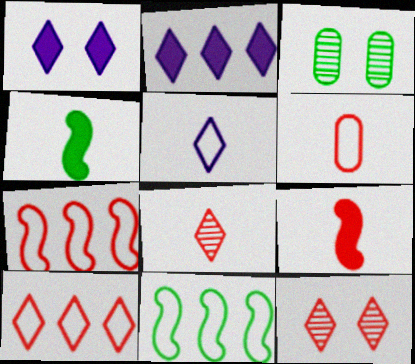[[6, 8, 9]]